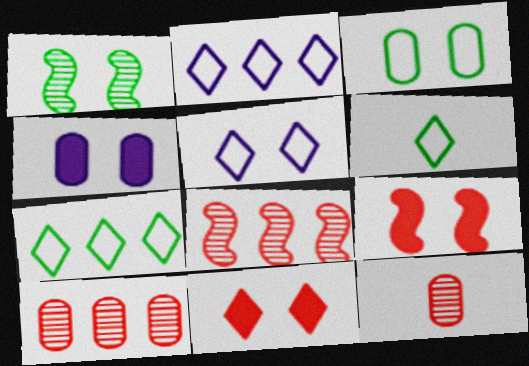[[4, 6, 8]]